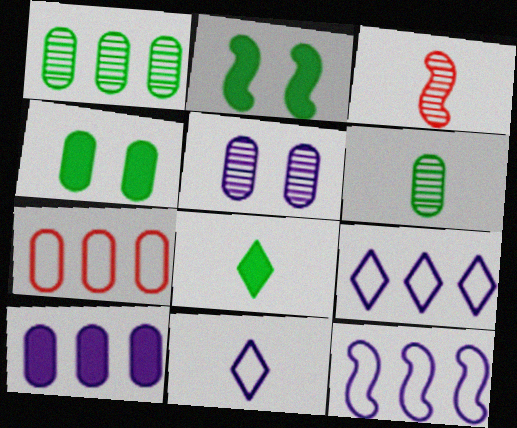[[1, 7, 10], 
[2, 3, 12], 
[3, 4, 9]]